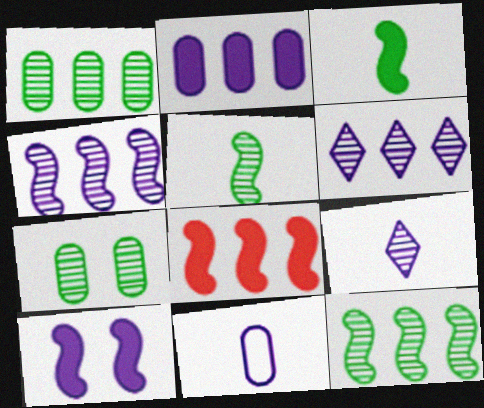[[3, 8, 10], 
[6, 10, 11]]